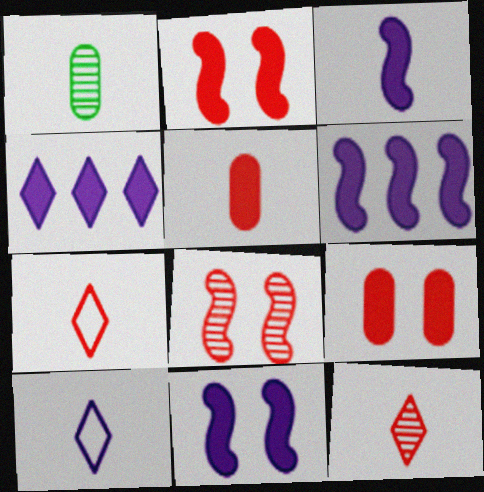[[1, 3, 7], 
[3, 6, 11]]